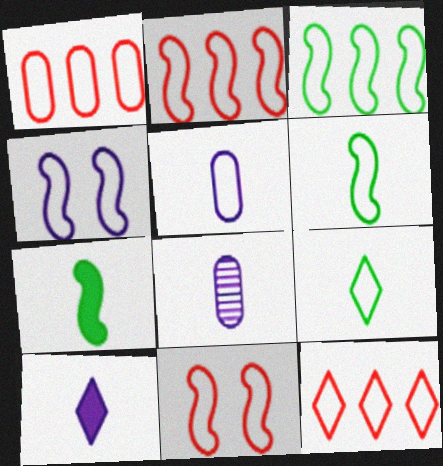[[1, 2, 12], 
[1, 4, 9], 
[2, 4, 6]]